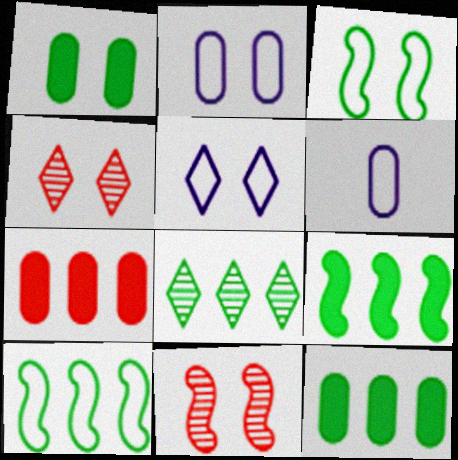[[1, 5, 11], 
[4, 6, 9], 
[8, 10, 12]]